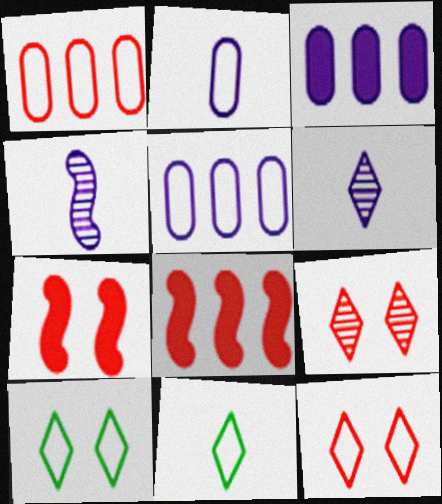[]